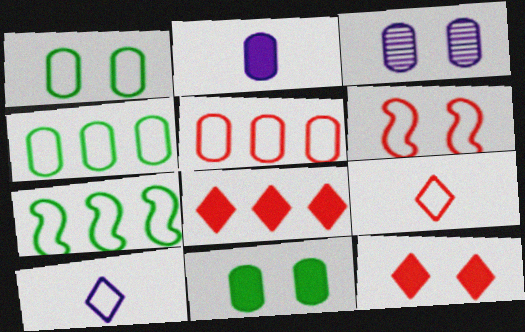[[4, 6, 10], 
[5, 6, 9]]